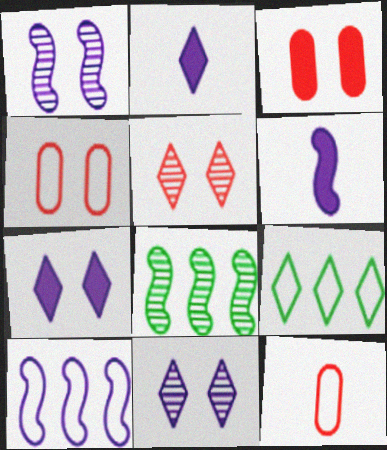[[1, 6, 10], 
[2, 4, 8], 
[2, 5, 9], 
[7, 8, 12]]